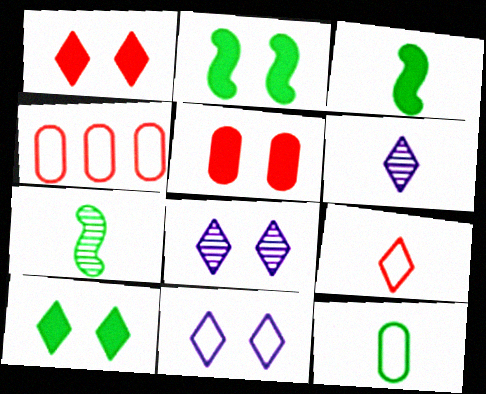[[2, 4, 6], 
[3, 4, 8]]